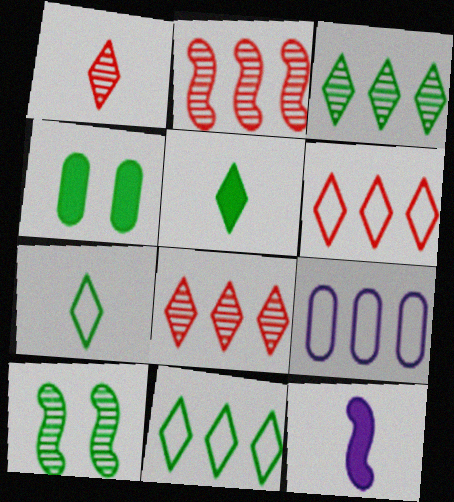[]